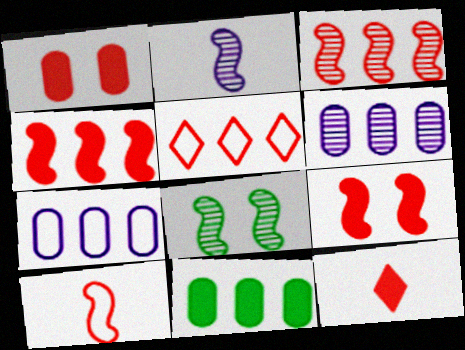[[1, 4, 12], 
[2, 3, 8], 
[3, 9, 10], 
[7, 8, 12]]